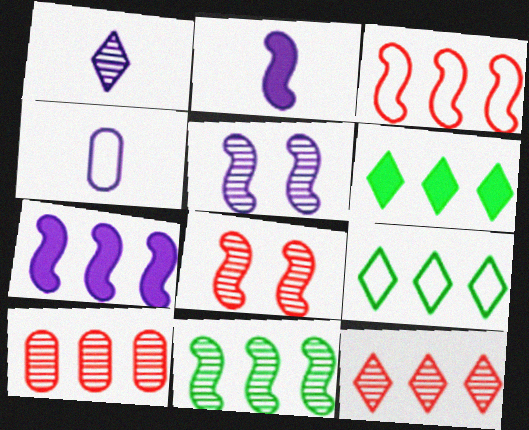[[1, 2, 4], 
[3, 7, 11], 
[4, 6, 8], 
[7, 9, 10]]